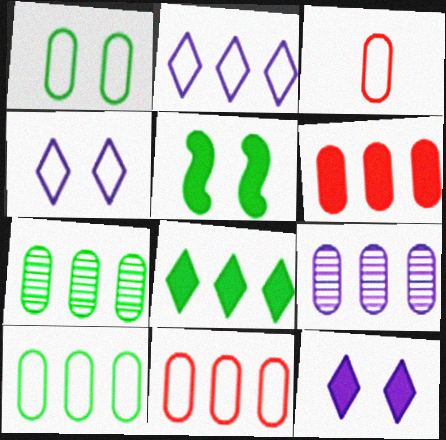[[6, 9, 10]]